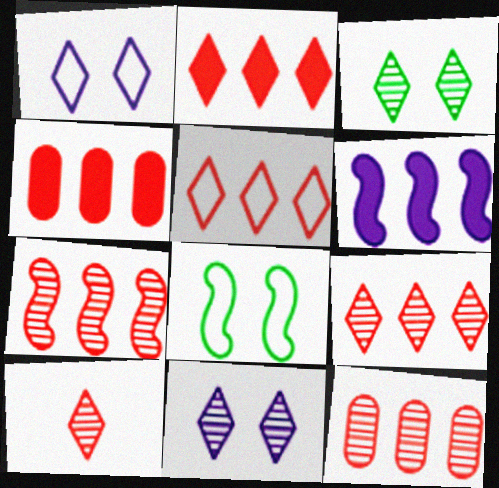[[2, 5, 9], 
[4, 5, 7], 
[7, 9, 12]]